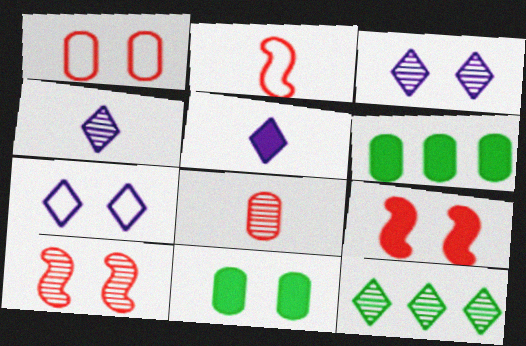[[2, 3, 6], 
[5, 6, 9], 
[7, 10, 11]]